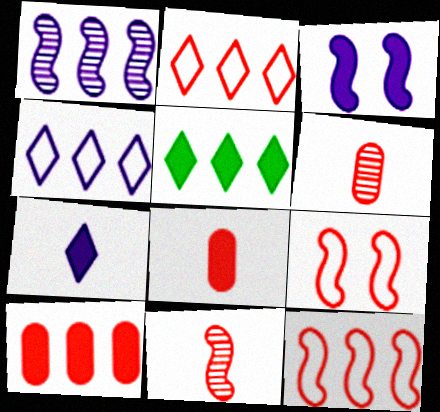[[3, 5, 8]]